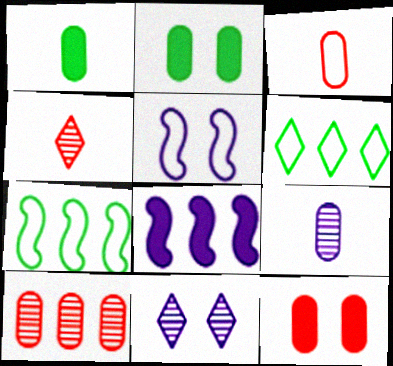[[1, 3, 9], 
[3, 5, 6], 
[3, 10, 12], 
[6, 8, 10]]